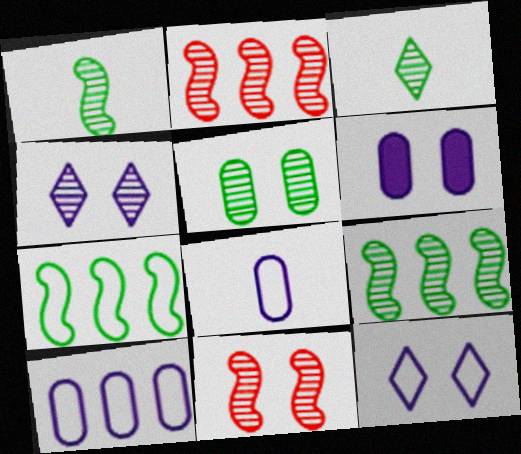[[3, 5, 9], 
[4, 5, 11]]